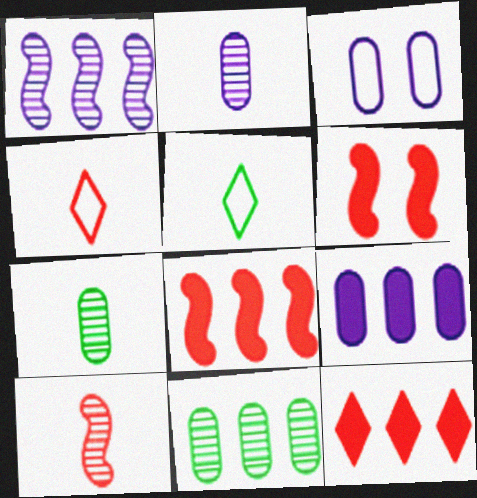[[2, 3, 9]]